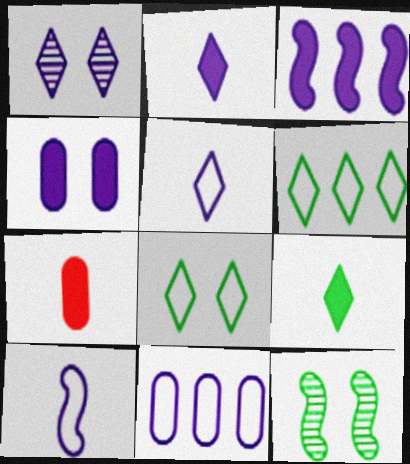[[2, 3, 4]]